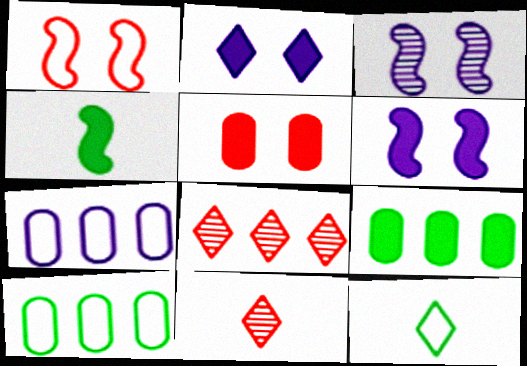[[1, 7, 12], 
[2, 8, 12], 
[6, 10, 11]]